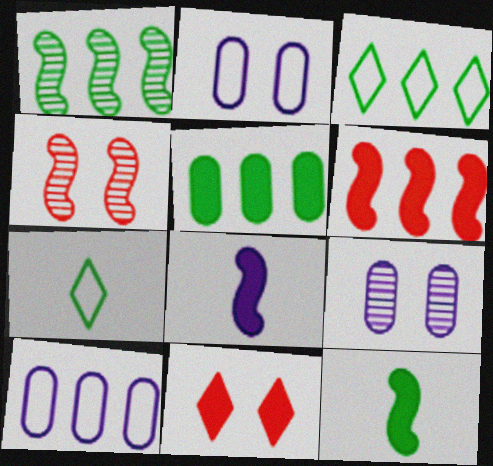[[1, 3, 5], 
[5, 8, 11], 
[6, 7, 9]]